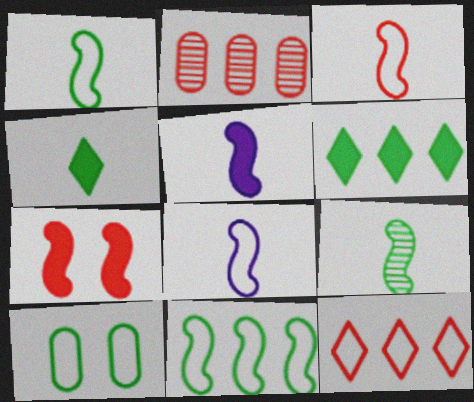[[1, 3, 8], 
[3, 5, 9], 
[6, 9, 10], 
[8, 10, 12]]